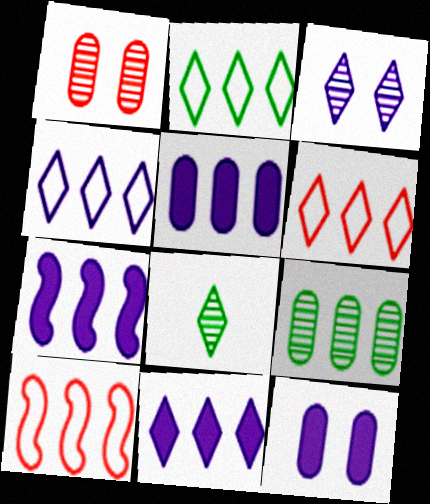[[2, 4, 6], 
[5, 7, 11], 
[6, 7, 9], 
[8, 10, 12], 
[9, 10, 11]]